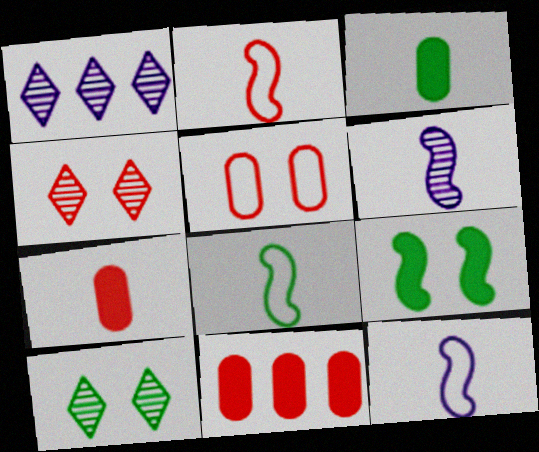[[2, 4, 11], 
[2, 8, 12], 
[10, 11, 12]]